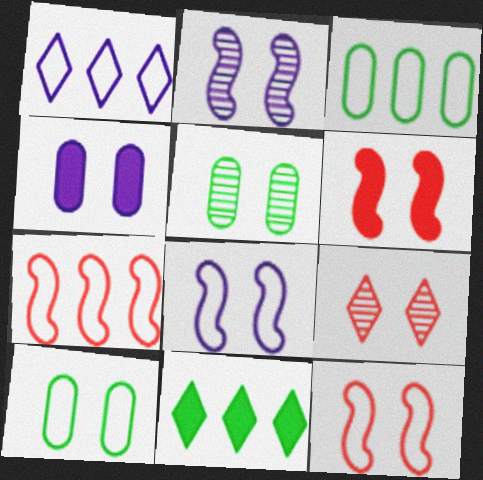[[1, 3, 7], 
[2, 5, 9]]